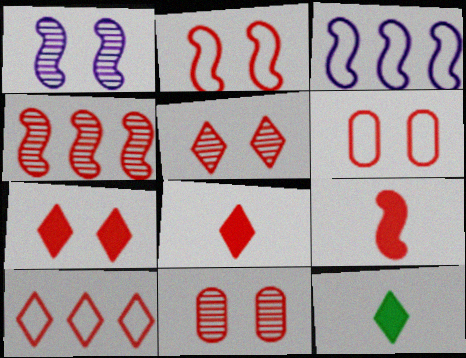[[2, 4, 9], 
[2, 7, 11], 
[3, 11, 12], 
[4, 6, 8], 
[5, 8, 10], 
[9, 10, 11]]